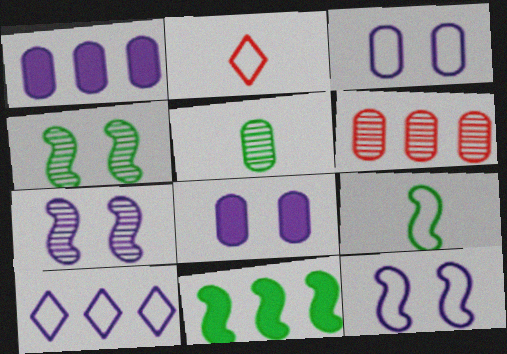[[1, 2, 4], 
[4, 9, 11], 
[6, 10, 11]]